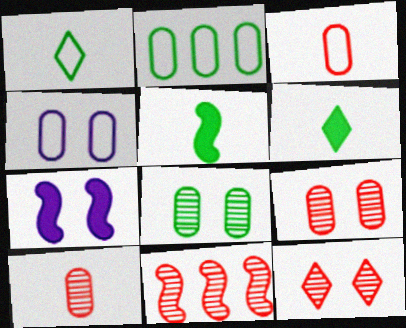[[2, 3, 4], 
[4, 6, 11], 
[10, 11, 12]]